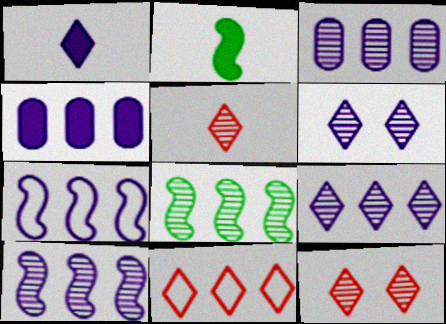[[3, 9, 10], 
[4, 7, 9], 
[4, 8, 11]]